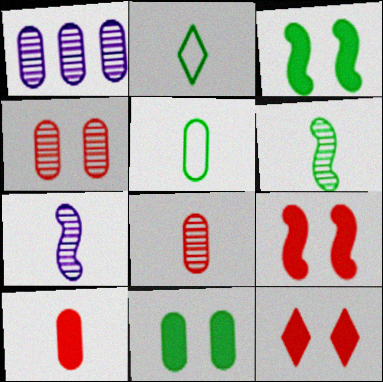[[1, 2, 9], 
[2, 7, 10]]